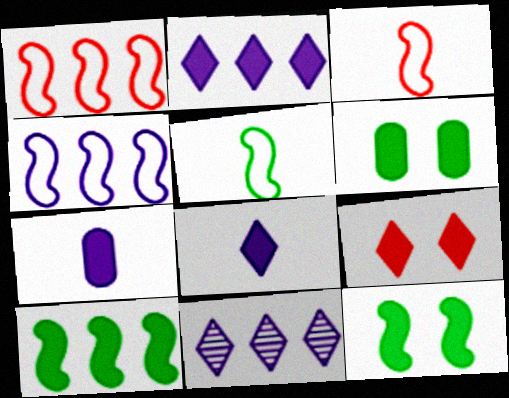[[3, 6, 11], 
[7, 9, 10]]